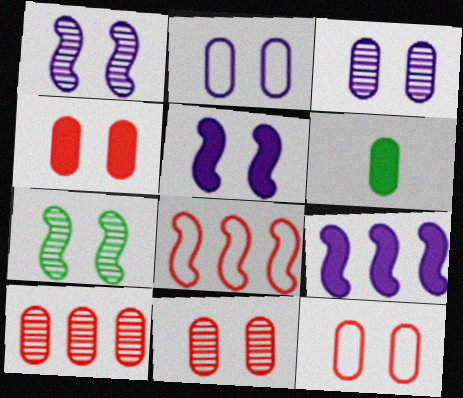[[2, 6, 10], 
[4, 11, 12]]